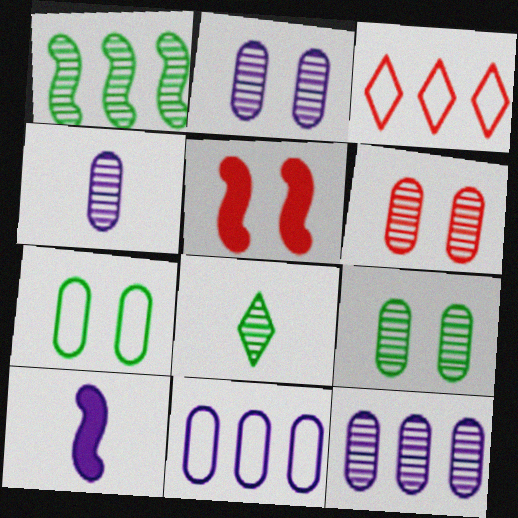[[1, 8, 9], 
[2, 4, 12], 
[2, 6, 9], 
[3, 9, 10], 
[5, 8, 11]]